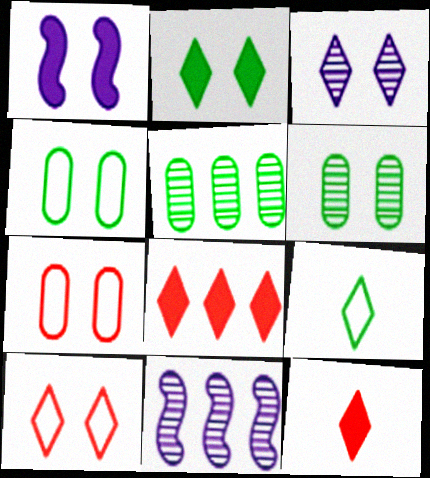[[1, 6, 10], 
[2, 3, 10], 
[3, 8, 9], 
[4, 11, 12]]